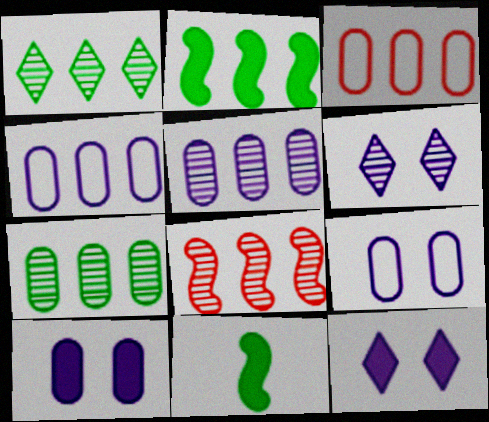[[1, 5, 8], 
[3, 6, 11]]